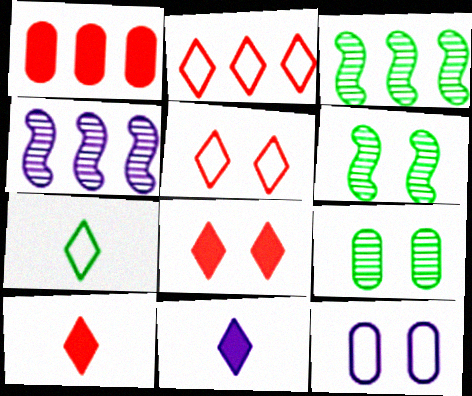[[3, 10, 12], 
[4, 11, 12], 
[6, 8, 12]]